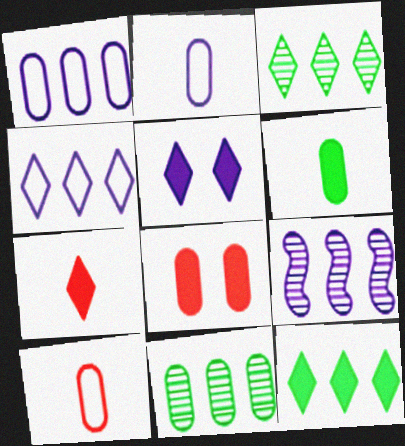[[2, 5, 9], 
[2, 8, 11], 
[5, 7, 12]]